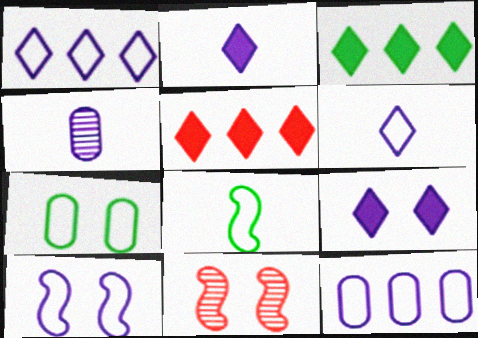[[6, 10, 12], 
[7, 9, 11]]